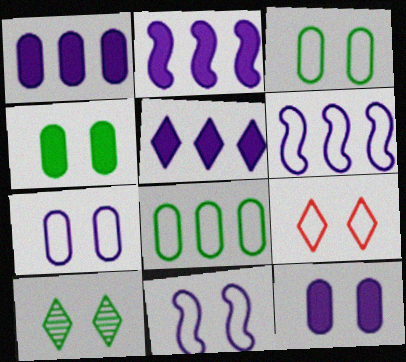[[1, 2, 5], 
[3, 9, 11]]